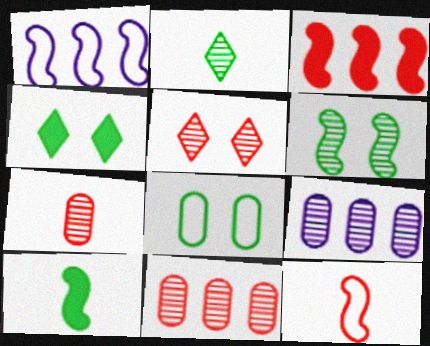[[1, 4, 7], 
[4, 6, 8], 
[4, 9, 12]]